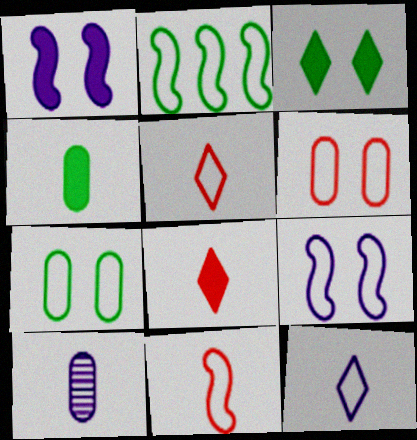[[2, 6, 12], 
[2, 9, 11]]